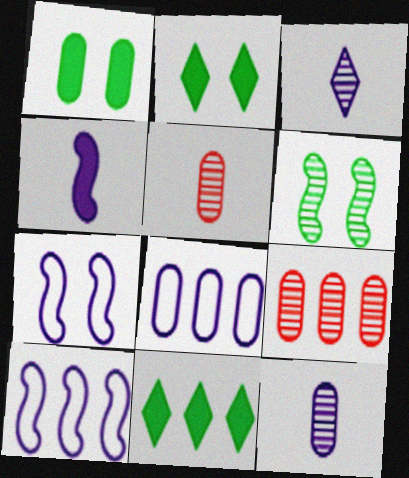[[1, 5, 8], 
[2, 5, 10], 
[3, 6, 9], 
[5, 7, 11], 
[9, 10, 11]]